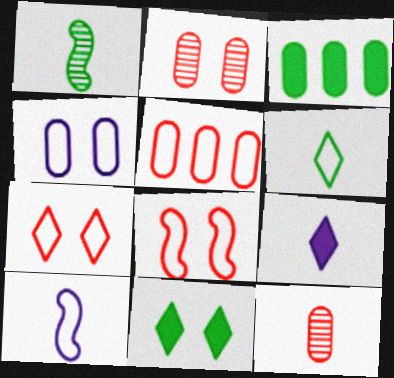[[3, 4, 12]]